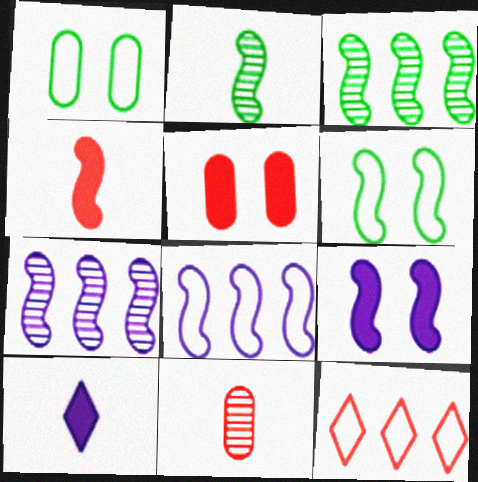[[4, 6, 7]]